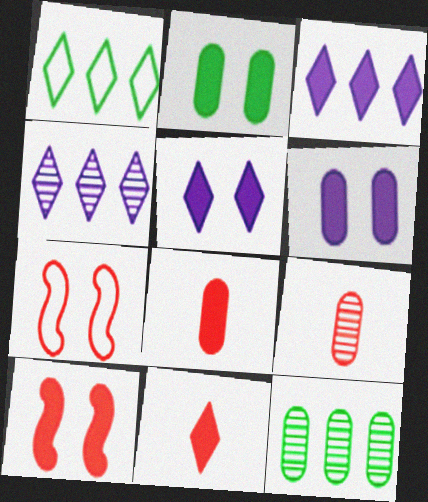[[2, 5, 10]]